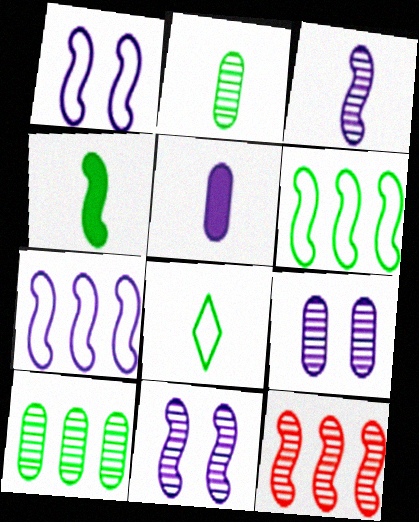[[1, 4, 12], 
[2, 4, 8]]